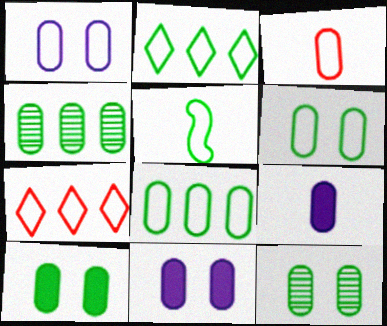[[1, 3, 8], 
[1, 5, 7], 
[2, 5, 6], 
[3, 4, 11], 
[6, 10, 12]]